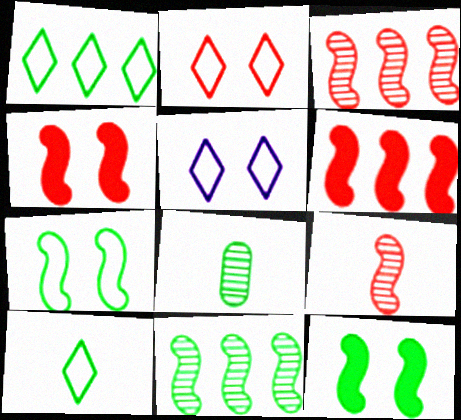[[1, 8, 12], 
[5, 6, 8]]